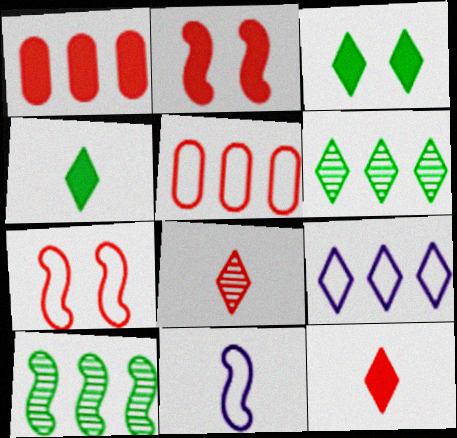[[1, 2, 12], 
[1, 7, 8], 
[1, 9, 10], 
[2, 5, 8], 
[2, 10, 11], 
[3, 8, 9]]